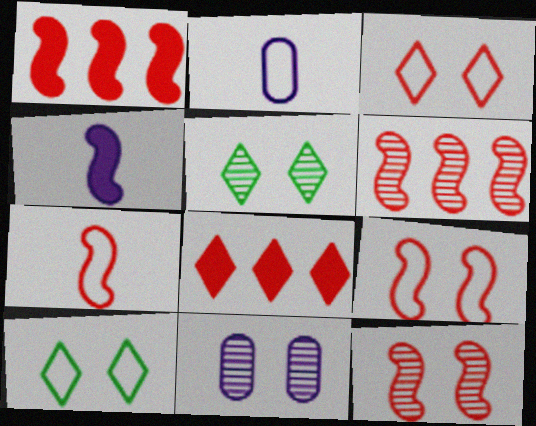[[1, 2, 5], 
[1, 7, 12], 
[5, 11, 12]]